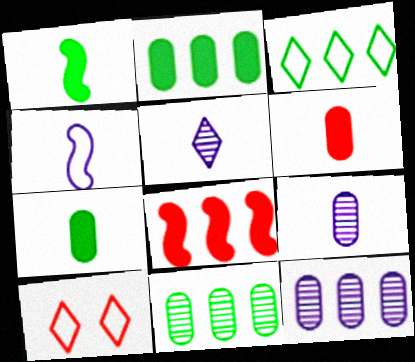[[1, 10, 12], 
[3, 8, 12]]